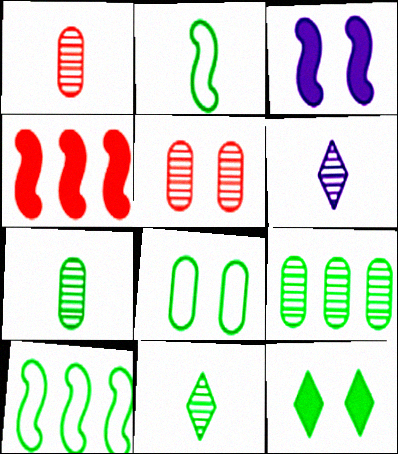[[2, 9, 12], 
[4, 6, 8], 
[7, 10, 12]]